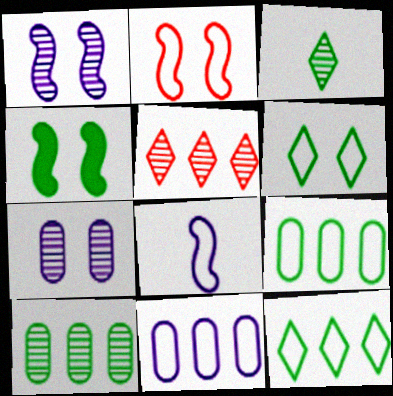[[1, 2, 4], 
[3, 4, 9]]